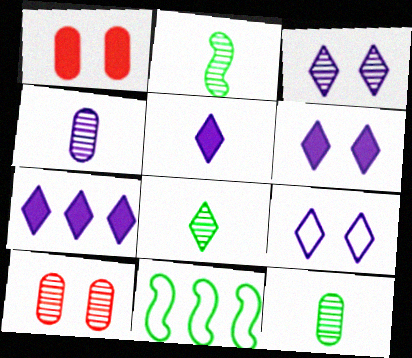[[2, 8, 12], 
[3, 6, 9], 
[5, 6, 7], 
[5, 10, 11]]